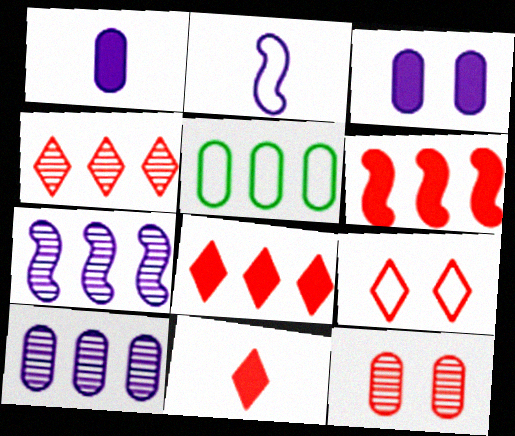[[1, 5, 12], 
[2, 5, 9], 
[4, 9, 11], 
[5, 7, 8]]